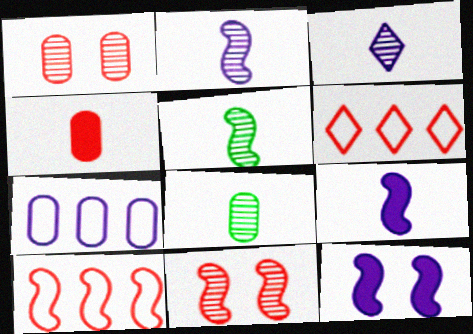[[3, 7, 12], 
[4, 6, 11], 
[5, 10, 12], 
[6, 8, 12]]